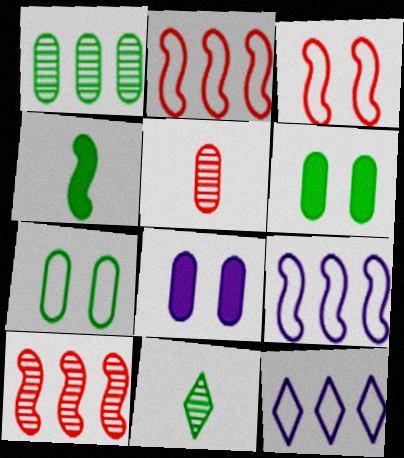[[2, 8, 11]]